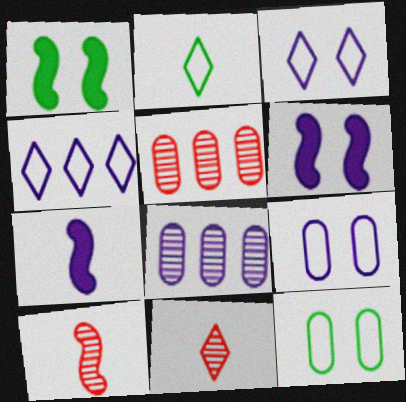[[2, 5, 6], 
[3, 7, 8]]